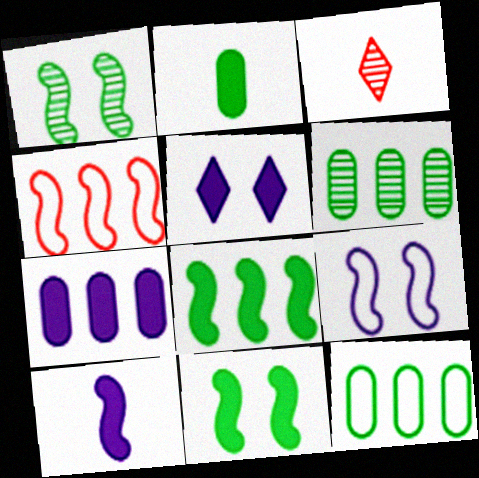[[1, 4, 10], 
[5, 7, 10]]